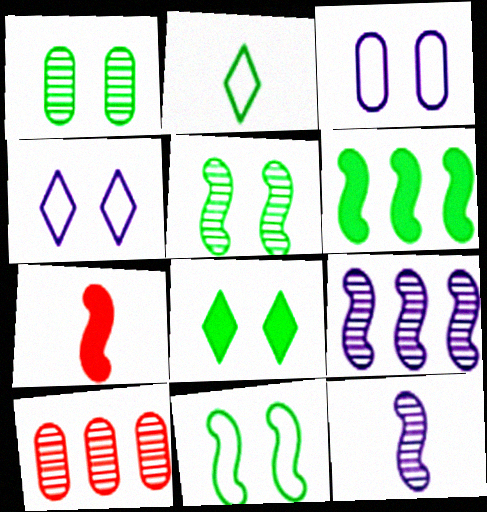[[1, 2, 6], 
[1, 8, 11], 
[7, 9, 11]]